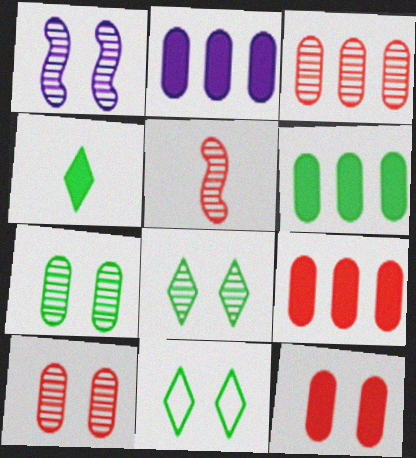[[1, 8, 10], 
[1, 11, 12], 
[2, 5, 11], 
[2, 6, 9]]